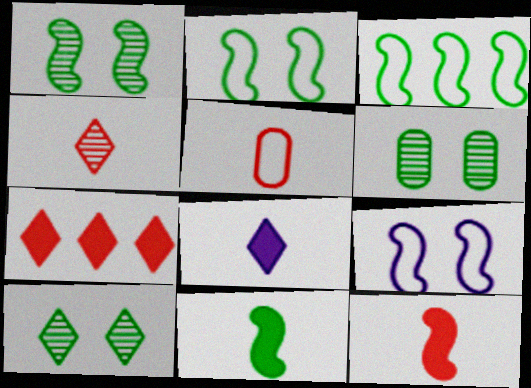[[1, 3, 11], 
[1, 6, 10], 
[4, 5, 12]]